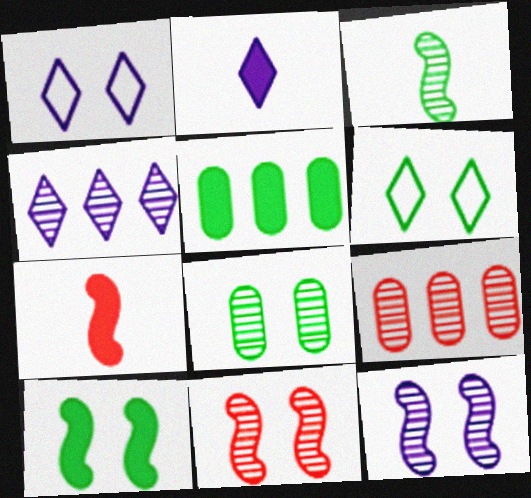[[1, 2, 4], 
[3, 5, 6], 
[6, 8, 10]]